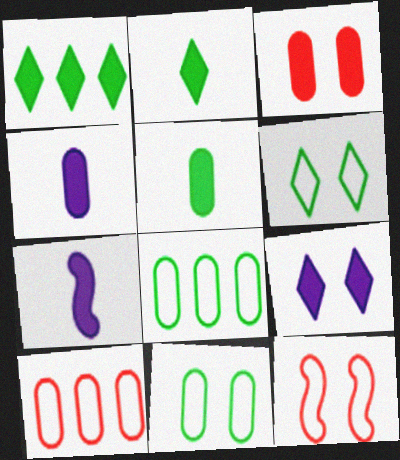[[1, 3, 7]]